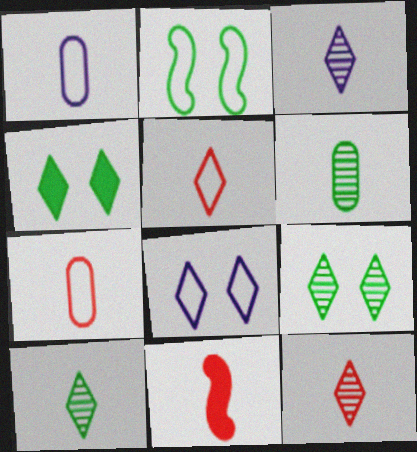[[1, 10, 11], 
[3, 10, 12], 
[7, 11, 12]]